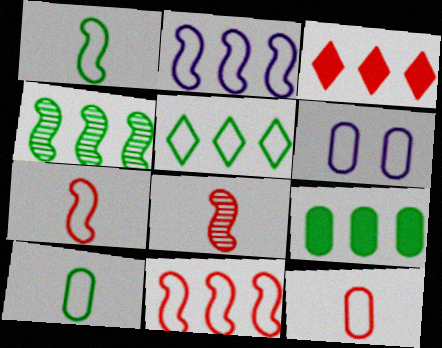[[4, 5, 9], 
[5, 6, 7]]